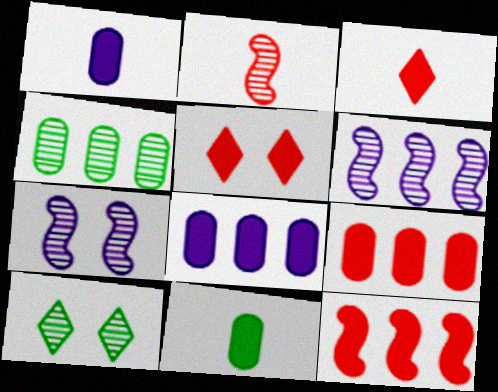[]